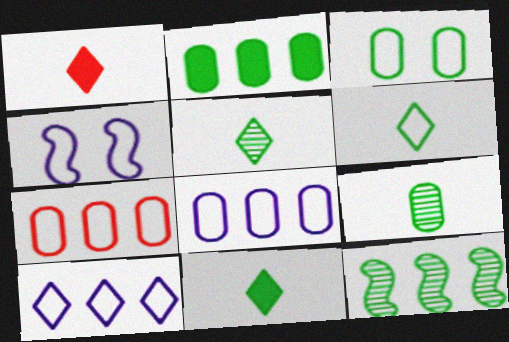[[2, 3, 9], 
[3, 11, 12], 
[4, 6, 7], 
[5, 6, 11]]